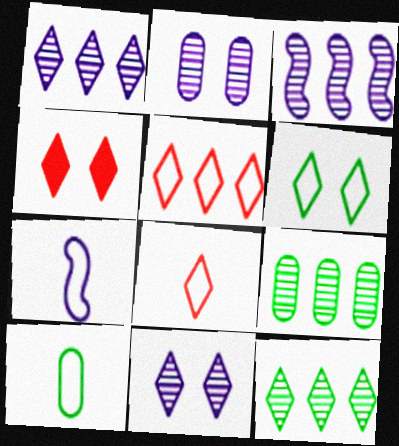[[3, 4, 10], 
[4, 6, 11], 
[4, 7, 9], 
[7, 8, 10]]